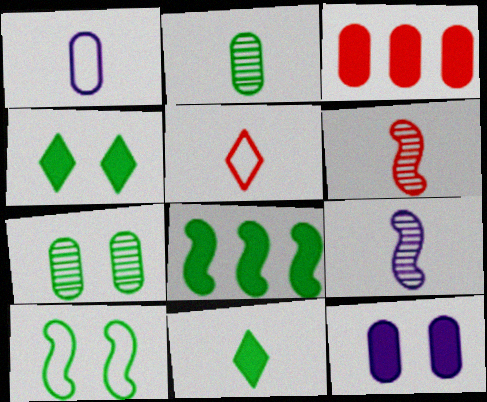[[1, 3, 7], 
[1, 6, 11], 
[4, 7, 10]]